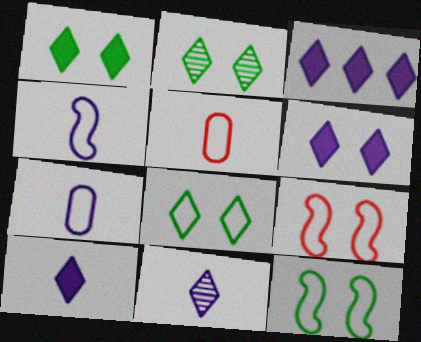[[1, 2, 8], 
[3, 6, 10]]